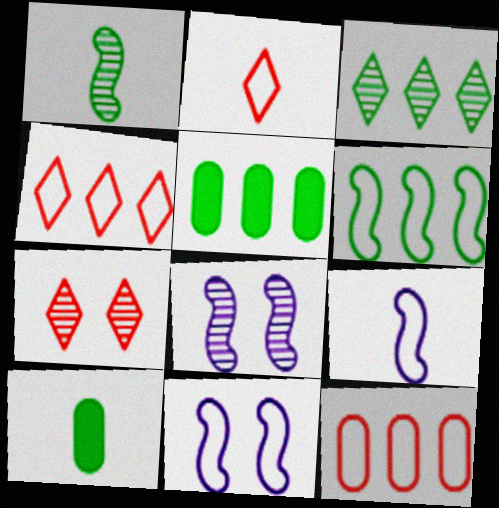[[2, 5, 8], 
[3, 5, 6], 
[4, 8, 10], 
[5, 7, 9]]